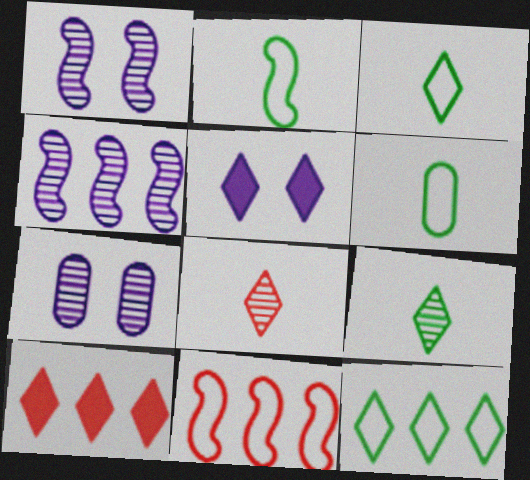[[1, 6, 10], 
[2, 3, 6], 
[2, 7, 10], 
[5, 8, 12]]